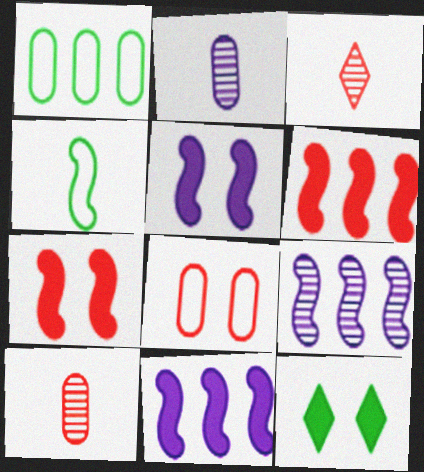[[1, 3, 5], 
[3, 6, 8], 
[4, 7, 9]]